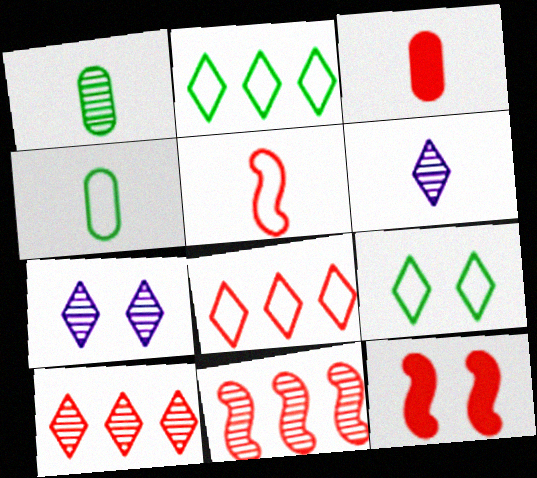[[1, 7, 11], 
[5, 11, 12]]